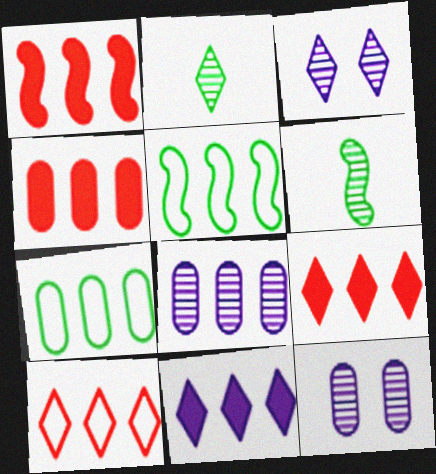[[1, 4, 9], 
[4, 7, 8], 
[5, 8, 9]]